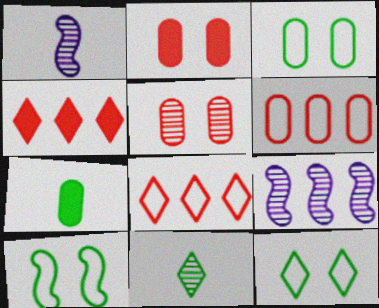[[1, 3, 4], 
[3, 10, 12], 
[5, 9, 11]]